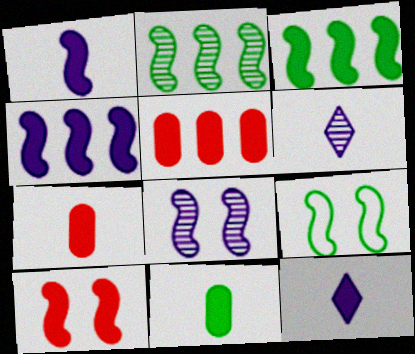[[1, 3, 10], 
[5, 6, 9], 
[8, 9, 10]]